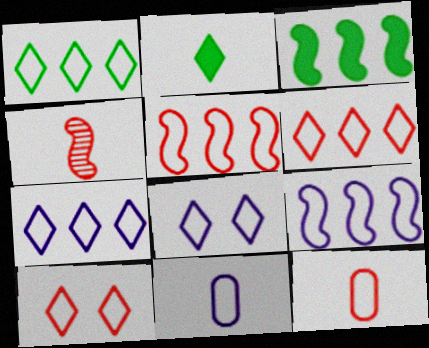[[1, 6, 7], 
[2, 4, 11], 
[5, 10, 12], 
[8, 9, 11]]